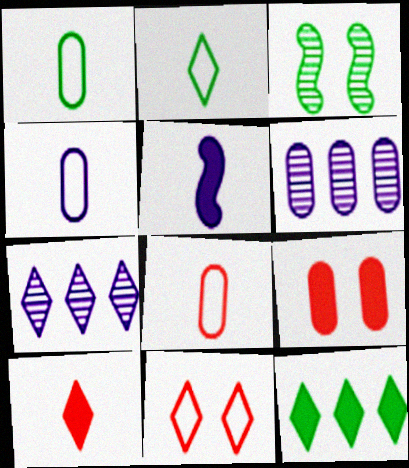[[1, 3, 12], 
[1, 4, 8], 
[1, 6, 9], 
[5, 9, 12]]